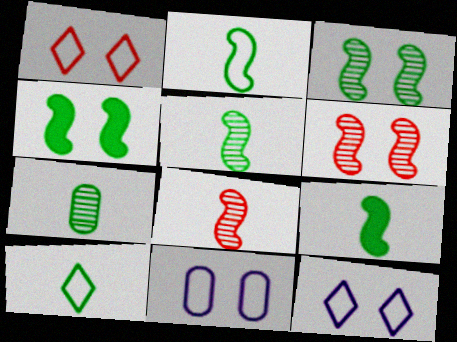[[2, 5, 9], 
[7, 9, 10]]